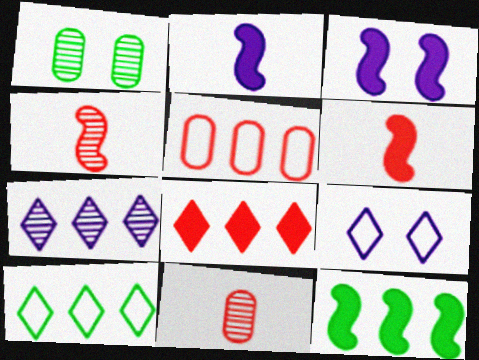[[1, 4, 7], 
[3, 6, 12], 
[3, 10, 11], 
[5, 7, 12], 
[7, 8, 10], 
[9, 11, 12]]